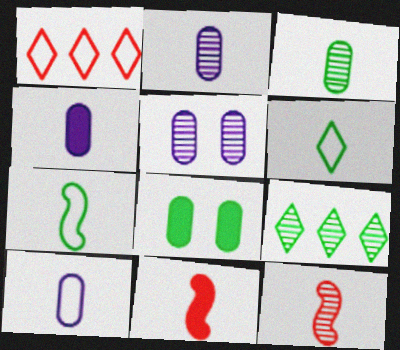[[2, 4, 10], 
[2, 6, 11], 
[4, 6, 12], 
[5, 9, 12], 
[7, 8, 9]]